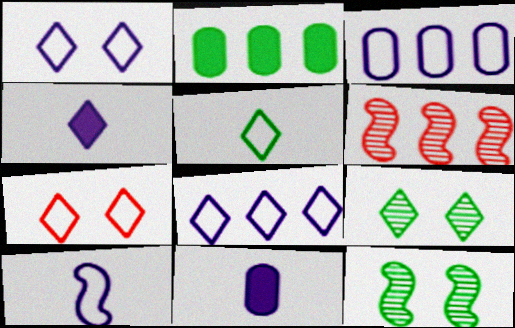[[1, 3, 10], 
[2, 5, 12], 
[2, 6, 8], 
[5, 7, 8]]